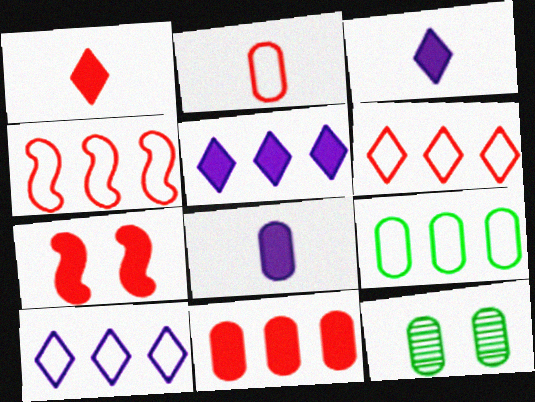[[1, 7, 11], 
[3, 4, 12], 
[4, 9, 10]]